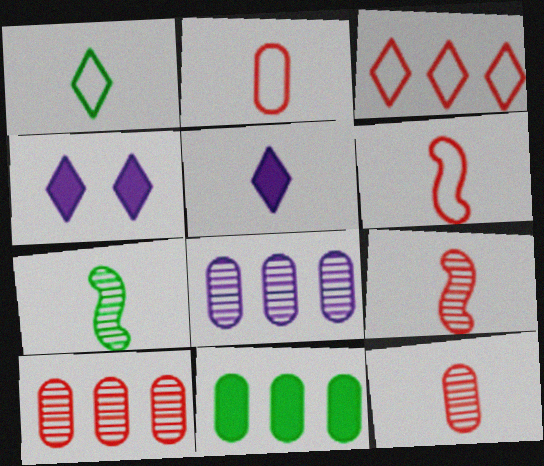[[2, 5, 7]]